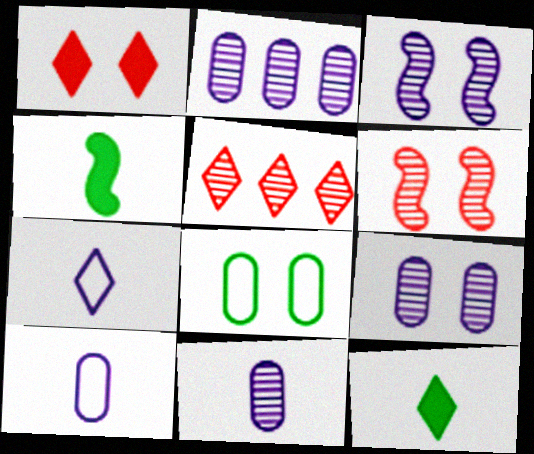[[1, 3, 8], 
[2, 9, 11]]